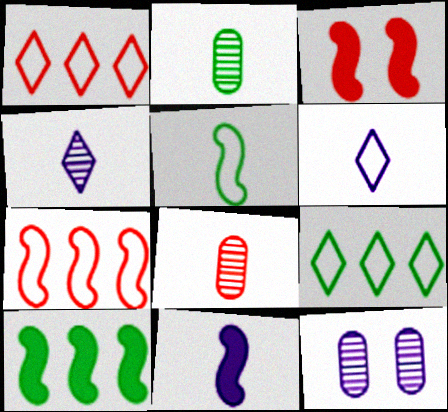[[1, 3, 8], 
[3, 10, 11]]